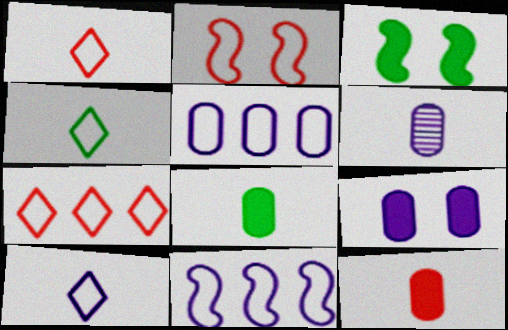[[1, 4, 10], 
[2, 4, 5], 
[3, 6, 7], 
[5, 6, 9]]